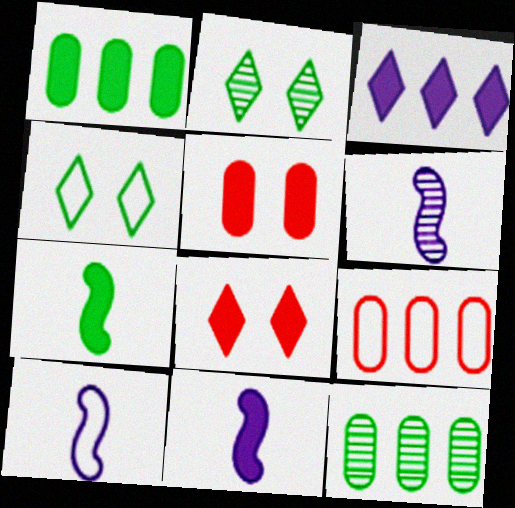[[1, 8, 11], 
[2, 9, 11], 
[3, 5, 7], 
[4, 7, 12], 
[4, 9, 10], 
[6, 10, 11], 
[8, 10, 12]]